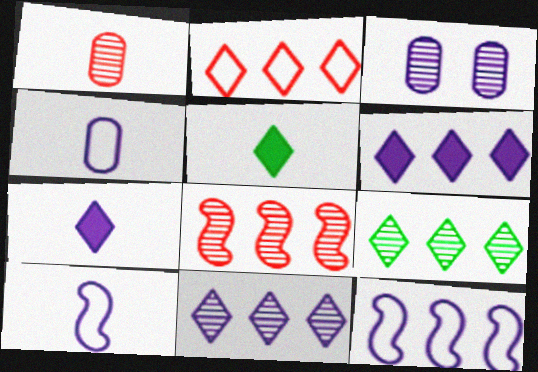[[1, 5, 10], 
[2, 6, 9], 
[3, 6, 10], 
[3, 7, 12]]